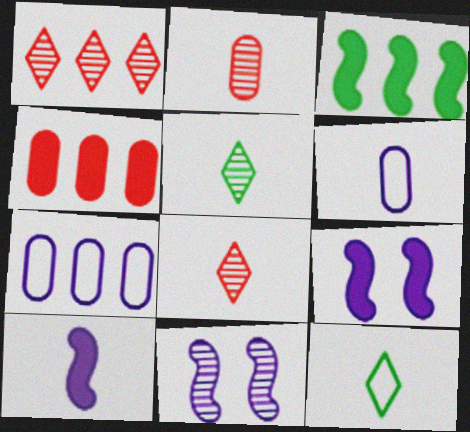[[1, 3, 7], 
[2, 10, 12], 
[4, 11, 12]]